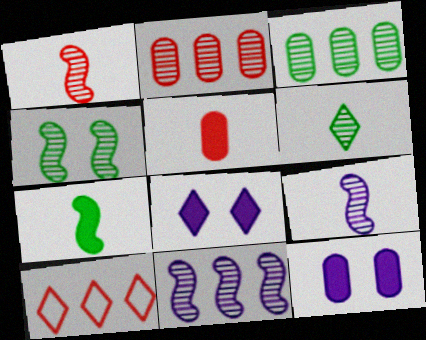[[1, 4, 11], 
[3, 4, 6], 
[6, 8, 10]]